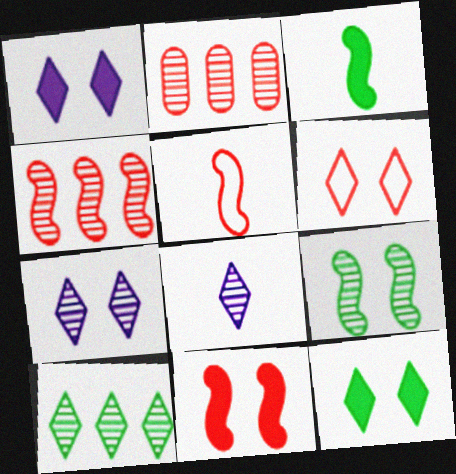[[2, 8, 9], 
[4, 5, 11], 
[6, 7, 12]]